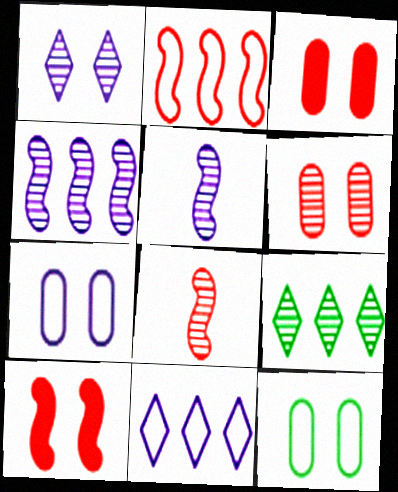[[1, 10, 12], 
[2, 8, 10], 
[5, 6, 9]]